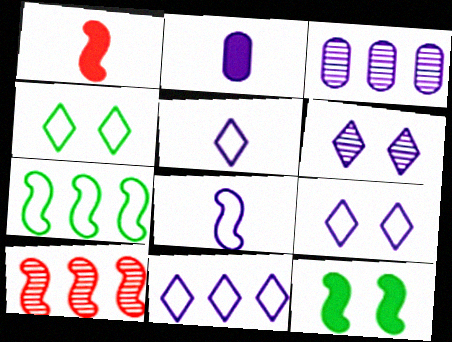[[1, 3, 4], 
[2, 4, 10], 
[5, 9, 11], 
[8, 10, 12]]